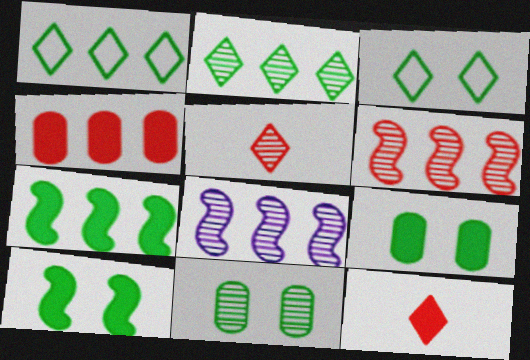[[1, 4, 8], 
[3, 10, 11], 
[5, 8, 11]]